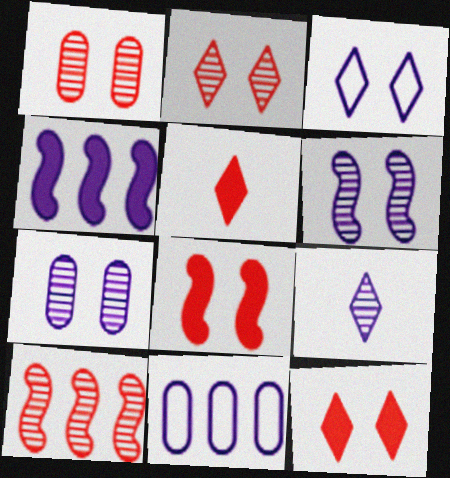[]